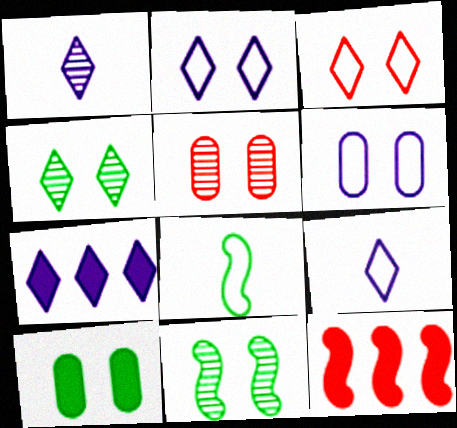[[1, 2, 7], 
[5, 6, 10], 
[5, 7, 8]]